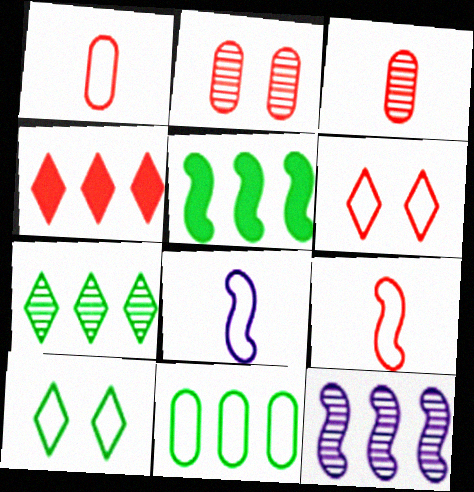[[2, 4, 9], 
[4, 11, 12], 
[5, 7, 11], 
[6, 8, 11]]